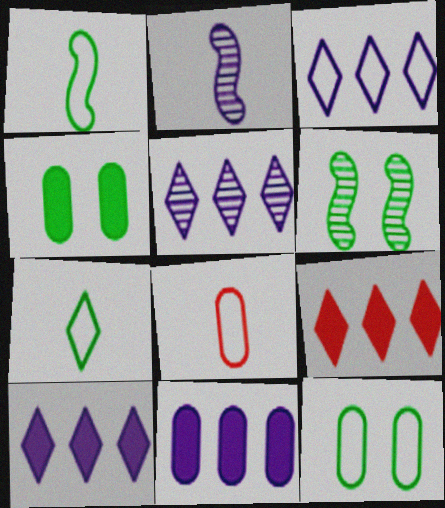[[2, 9, 12], 
[3, 5, 10], 
[6, 8, 10]]